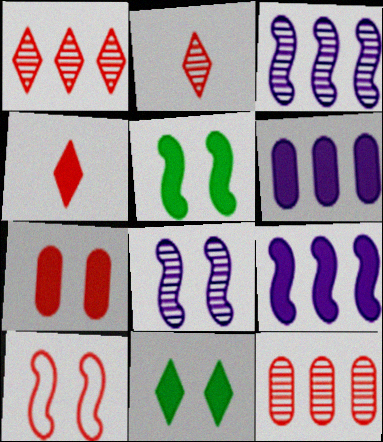[[4, 5, 6], 
[4, 10, 12], 
[5, 8, 10]]